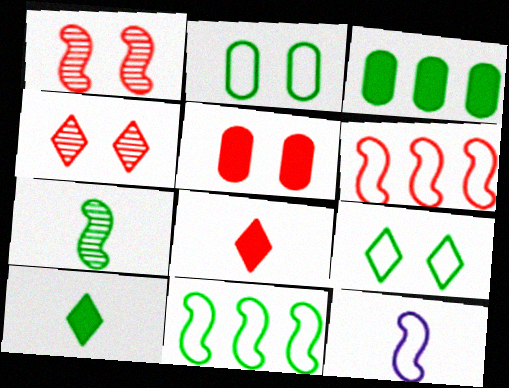[[3, 4, 12], 
[3, 7, 9]]